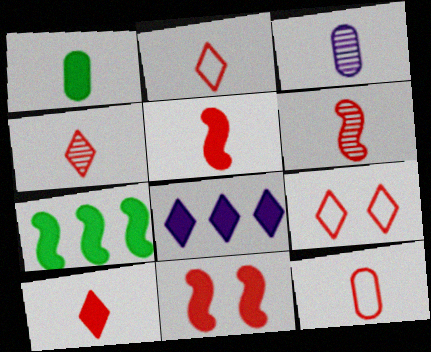[[1, 3, 12], 
[1, 8, 11], 
[2, 4, 10], 
[3, 7, 9], 
[4, 5, 12], 
[6, 10, 12]]